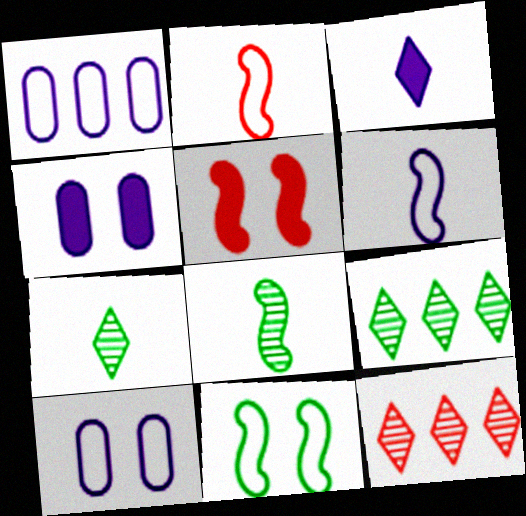[[1, 5, 7], 
[2, 4, 9]]